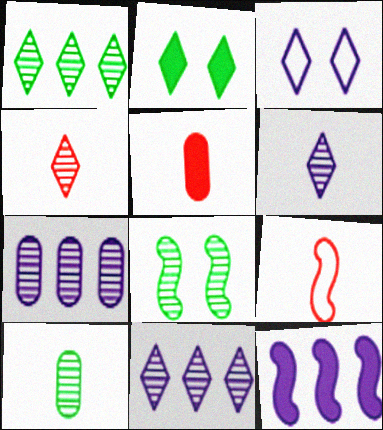[[1, 8, 10], 
[2, 5, 12], 
[2, 7, 9], 
[4, 5, 9], 
[4, 7, 8], 
[8, 9, 12]]